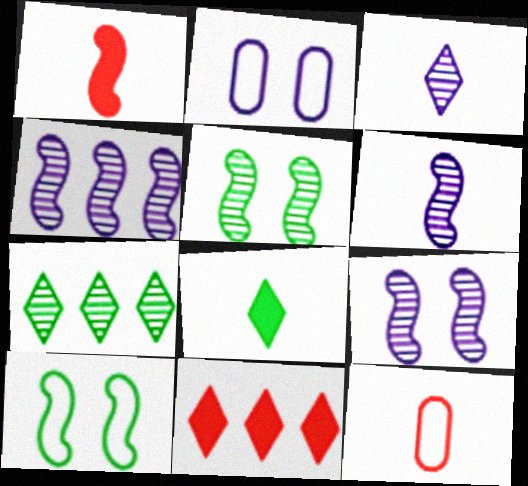[[1, 2, 7], 
[1, 4, 10], 
[4, 6, 9], 
[6, 8, 12]]